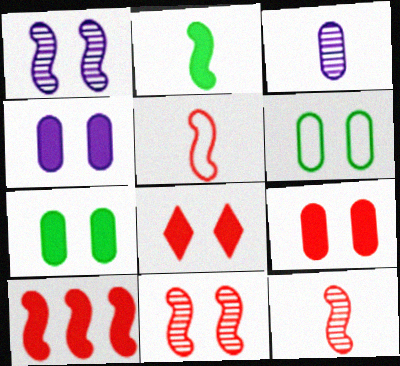[[1, 6, 8], 
[4, 7, 9], 
[5, 10, 11]]